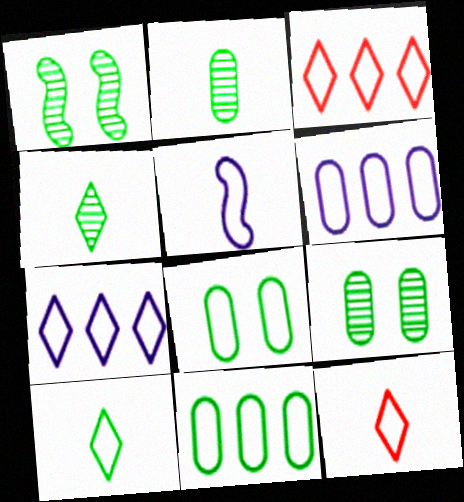[[3, 5, 8]]